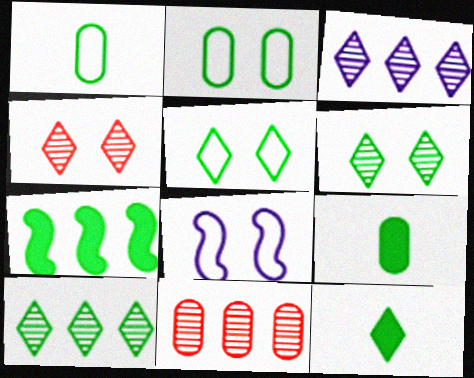[[1, 6, 7], 
[5, 10, 12], 
[8, 11, 12]]